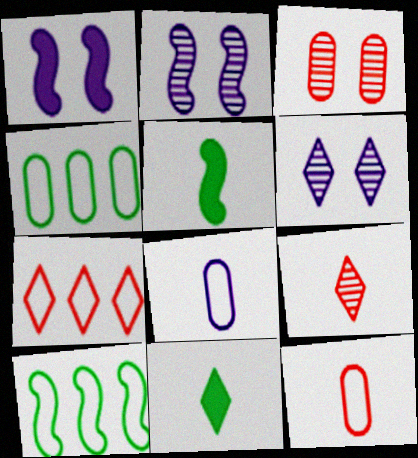[[1, 4, 9], 
[5, 8, 9], 
[6, 7, 11]]